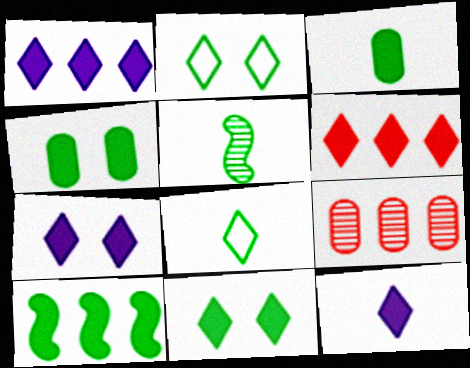[[1, 7, 12], 
[3, 5, 8], 
[3, 10, 11], 
[6, 11, 12]]